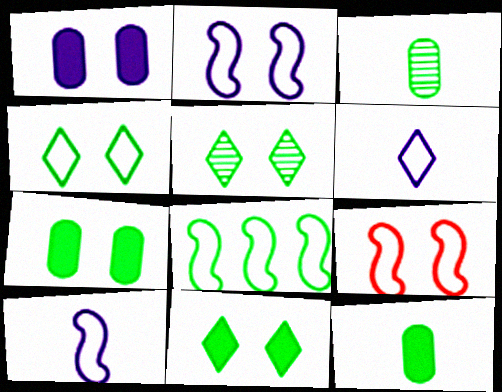[[1, 5, 9], 
[3, 8, 11], 
[4, 5, 11], 
[5, 8, 12], 
[8, 9, 10]]